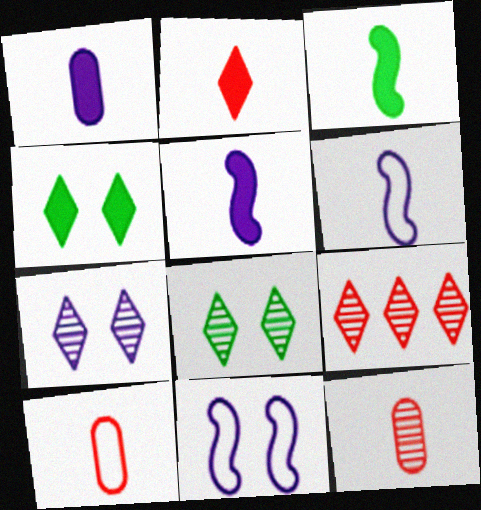[[1, 2, 3]]